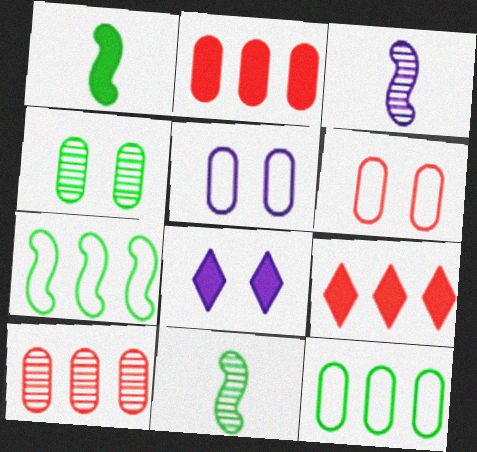[[1, 2, 8], 
[5, 9, 11]]